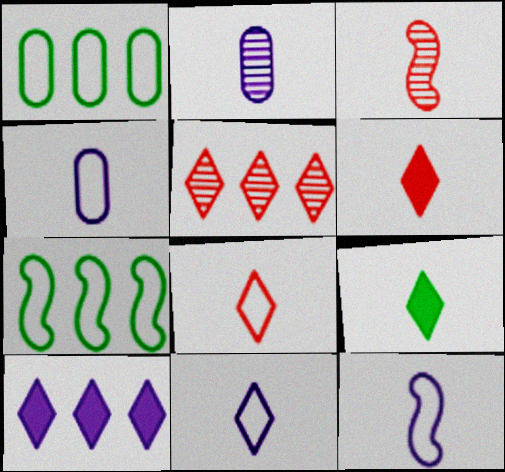[[3, 4, 9], 
[4, 11, 12]]